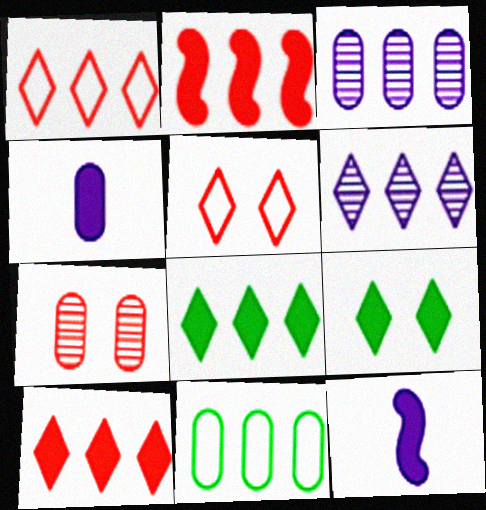[[1, 6, 8], 
[2, 4, 9], 
[2, 6, 11], 
[4, 7, 11]]